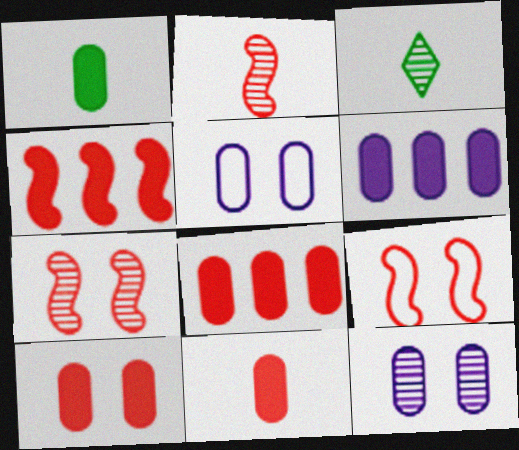[[1, 6, 10], 
[2, 4, 9], 
[3, 4, 5], 
[3, 6, 9], 
[8, 10, 11]]